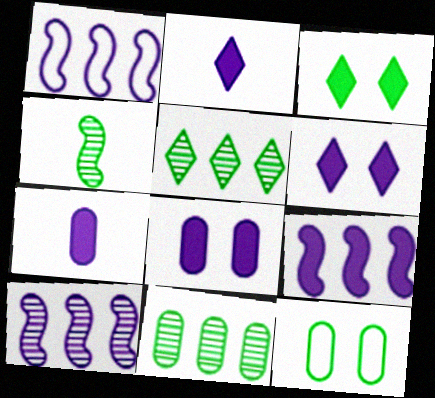[[1, 9, 10], 
[2, 8, 9], 
[6, 7, 9]]